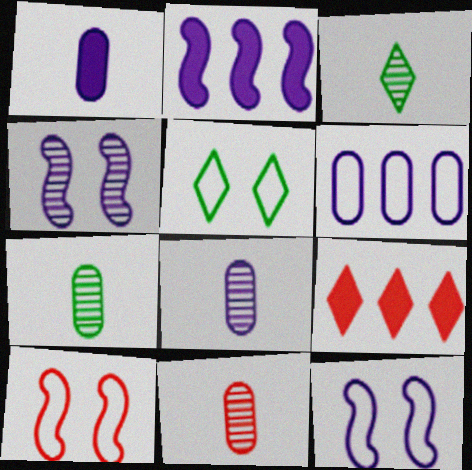[[2, 5, 11], 
[7, 8, 11], 
[7, 9, 12], 
[9, 10, 11]]